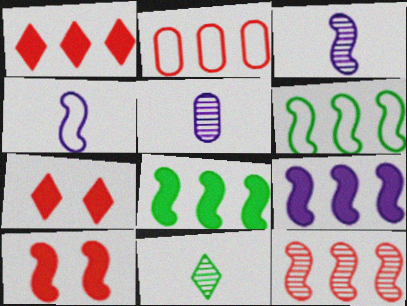[[1, 2, 12], 
[3, 6, 10], 
[5, 6, 7], 
[6, 9, 12]]